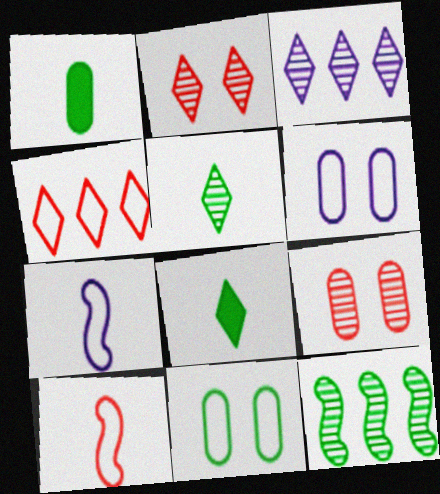[[2, 3, 5], 
[4, 7, 11], 
[8, 11, 12]]